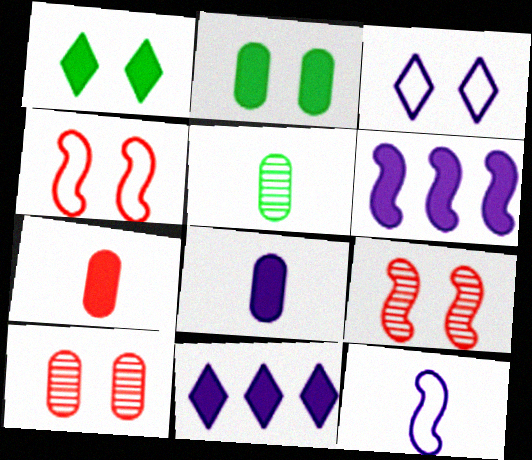[[1, 6, 7], 
[2, 3, 9], 
[4, 5, 11]]